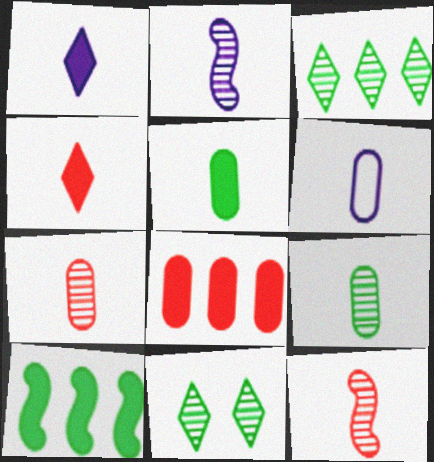[[1, 2, 6], 
[5, 6, 7]]